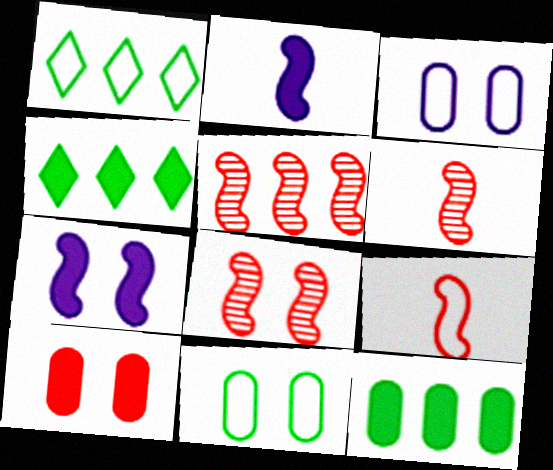[[1, 3, 9], 
[2, 4, 10], 
[3, 4, 6], 
[5, 6, 8]]